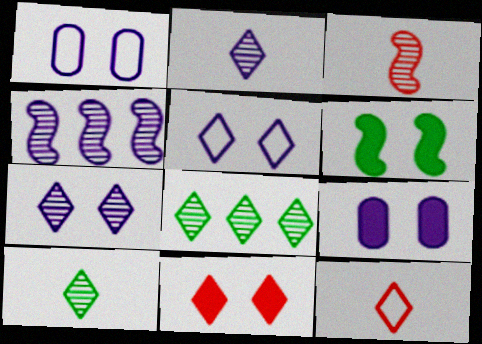[[6, 9, 11]]